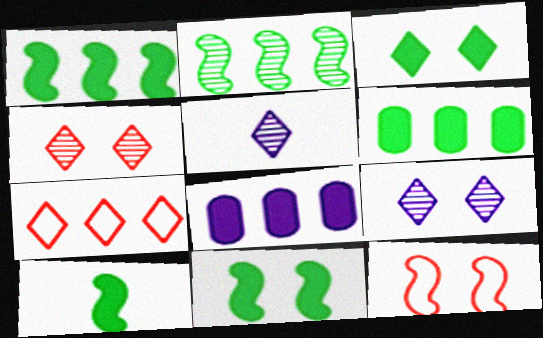[[1, 10, 11], 
[2, 7, 8], 
[3, 5, 7], 
[3, 6, 10], 
[5, 6, 12]]